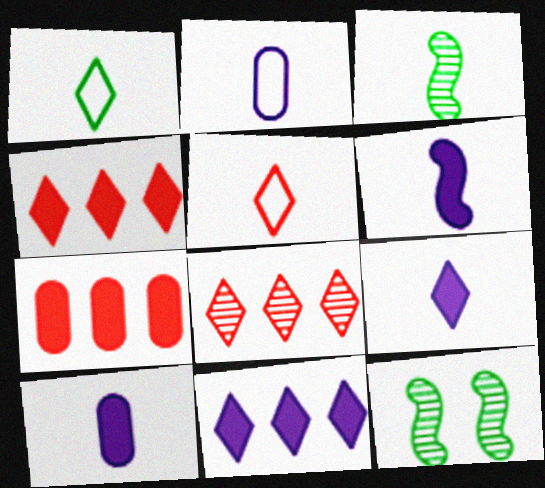[[2, 4, 12], 
[3, 5, 10], 
[6, 9, 10]]